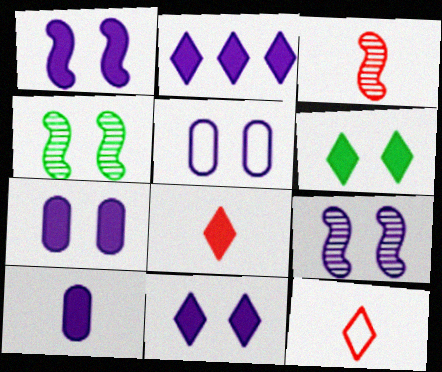[[1, 2, 10], 
[1, 7, 11], 
[2, 6, 8], 
[5, 9, 11]]